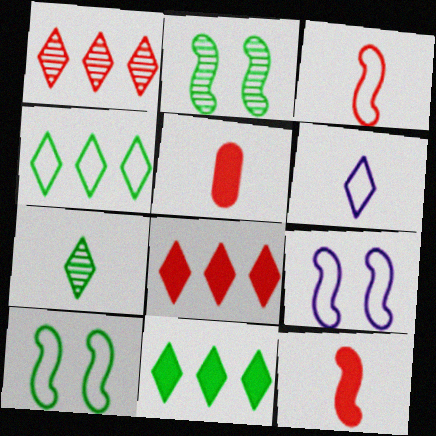[]